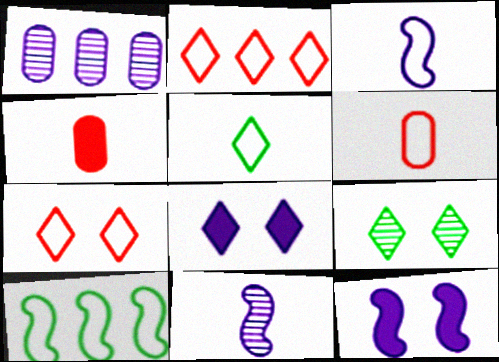[[1, 3, 8], 
[3, 5, 6], 
[4, 5, 11], 
[7, 8, 9]]